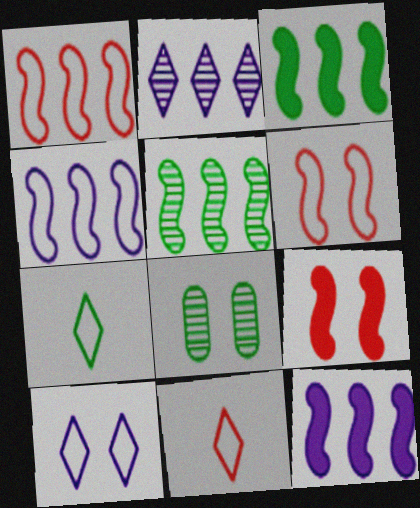[[1, 5, 12], 
[3, 7, 8], 
[8, 9, 10], 
[8, 11, 12]]